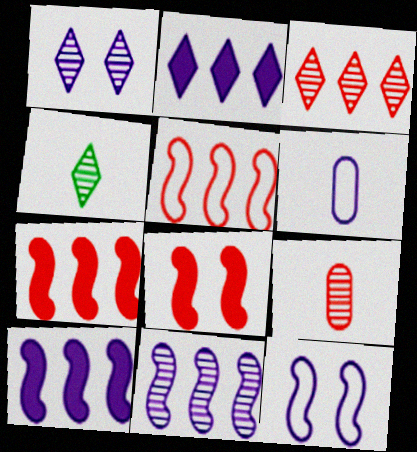[[1, 3, 4], 
[1, 6, 10]]